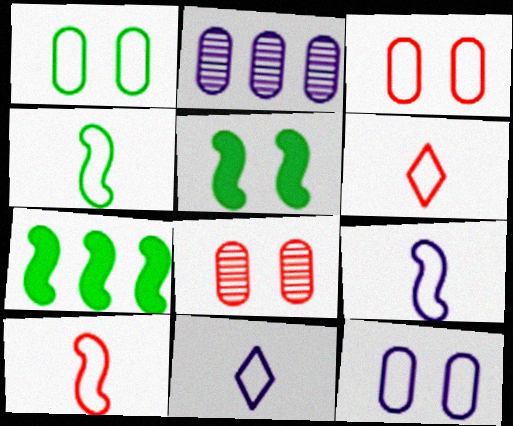[[1, 3, 12], 
[2, 5, 6], 
[4, 9, 10], 
[7, 8, 11]]